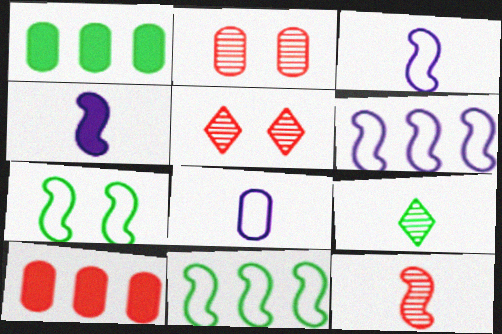[[1, 2, 8], 
[1, 3, 5], 
[1, 7, 9]]